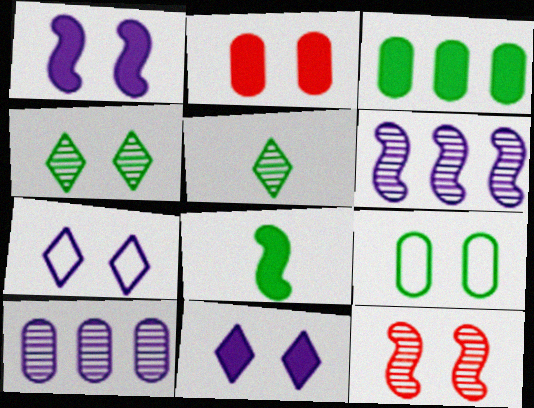[[5, 10, 12], 
[9, 11, 12]]